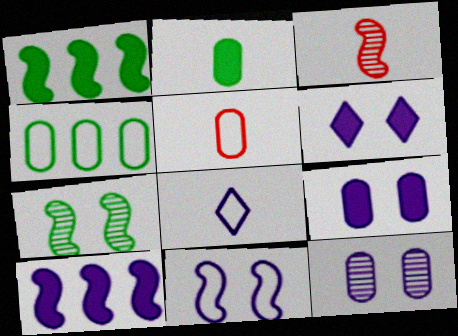[[1, 3, 11], 
[2, 3, 8], 
[3, 4, 6], 
[6, 11, 12], 
[8, 10, 12]]